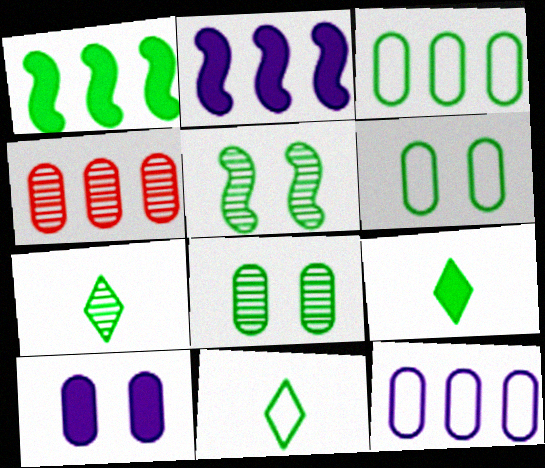[[1, 6, 7], 
[1, 8, 11], 
[3, 5, 9], 
[7, 9, 11]]